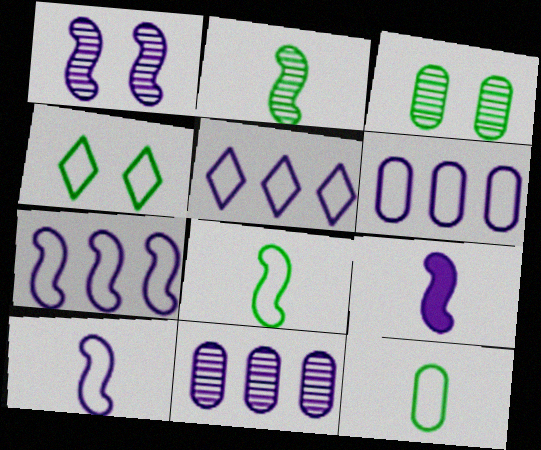[[1, 7, 9], 
[5, 6, 7]]